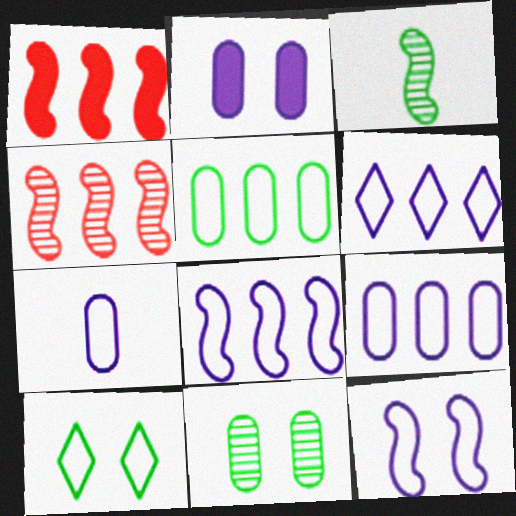[[1, 3, 12], 
[6, 7, 12], 
[6, 8, 9]]